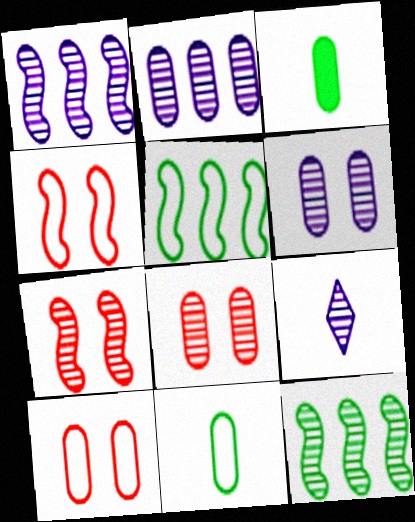[[1, 6, 9], 
[2, 3, 10], 
[8, 9, 12]]